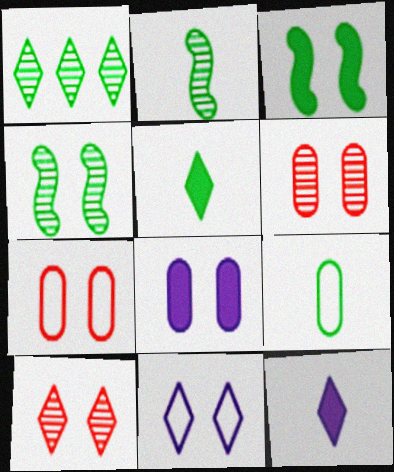[[1, 3, 9], 
[2, 5, 9], 
[3, 6, 11]]